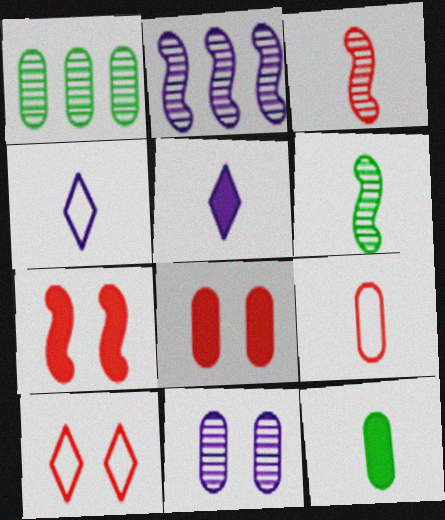[[1, 4, 7], 
[2, 10, 12], 
[3, 4, 12], 
[5, 6, 9]]